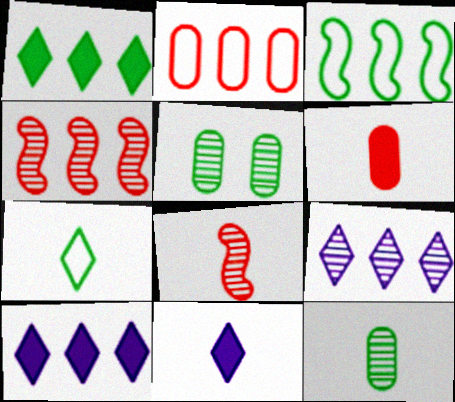[[5, 8, 9]]